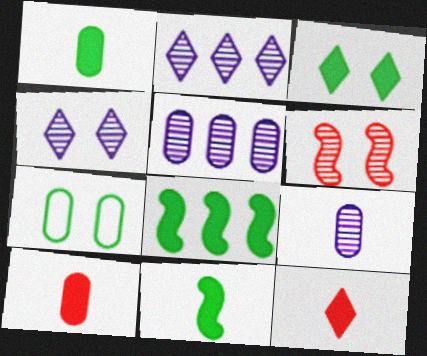[[1, 3, 8], 
[5, 7, 10]]